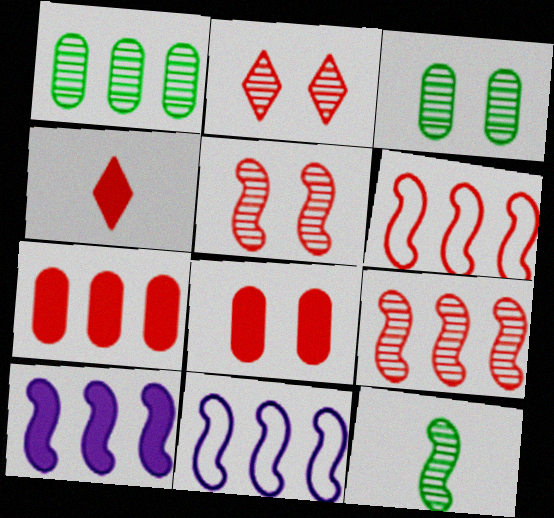[[3, 4, 11]]